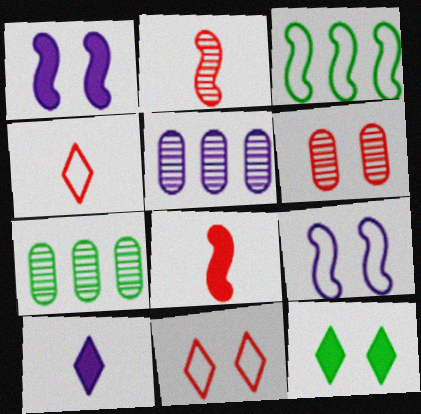[[1, 2, 3], 
[1, 4, 7], 
[3, 6, 10], 
[5, 9, 10], 
[6, 9, 12]]